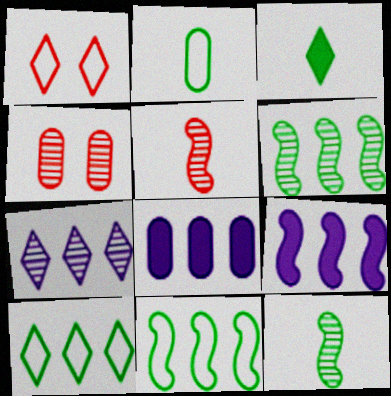[[1, 3, 7], 
[1, 8, 12], 
[2, 3, 12], 
[2, 4, 8], 
[4, 7, 12]]